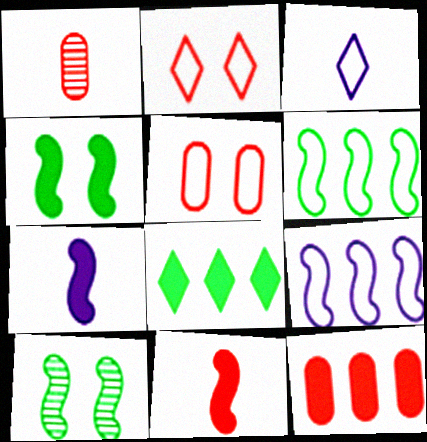[[1, 5, 12], 
[3, 5, 6], 
[3, 10, 12], 
[9, 10, 11]]